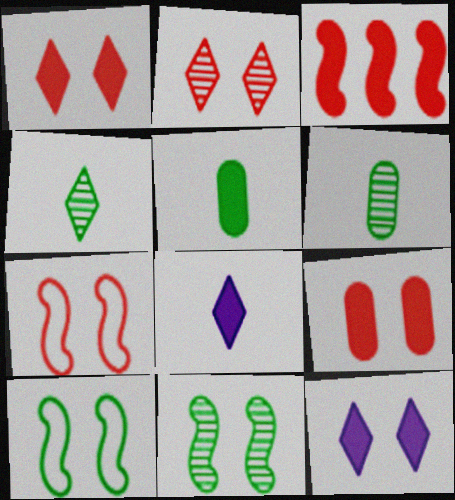[[2, 7, 9], 
[3, 5, 12]]